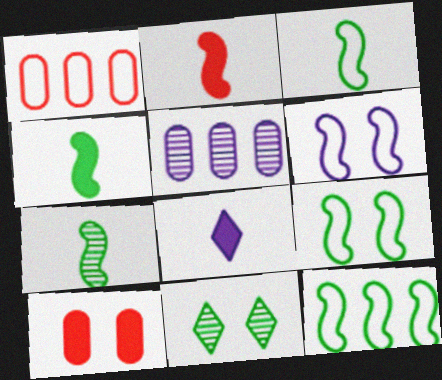[[3, 4, 7], 
[3, 9, 12], 
[5, 6, 8], 
[6, 10, 11]]